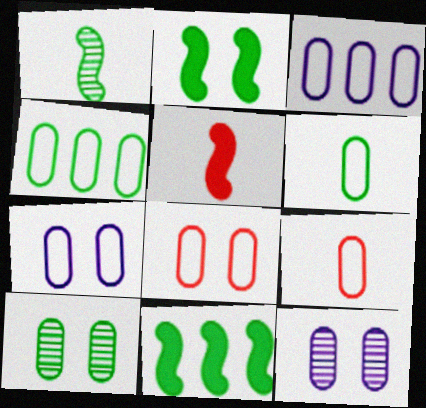[[3, 6, 8], 
[4, 7, 9]]